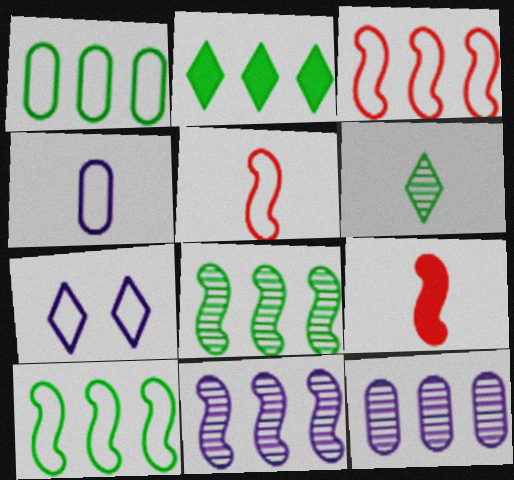[[1, 2, 8], 
[1, 5, 7], 
[2, 3, 12], 
[4, 6, 9]]